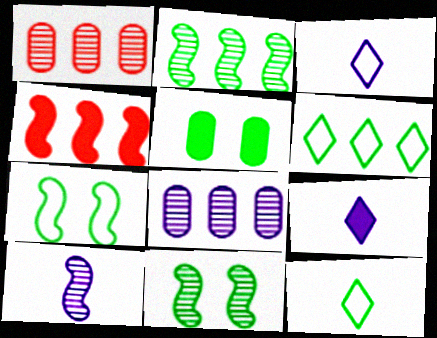[[1, 7, 9], 
[2, 5, 12], 
[4, 5, 9], 
[4, 6, 8], 
[4, 7, 10]]